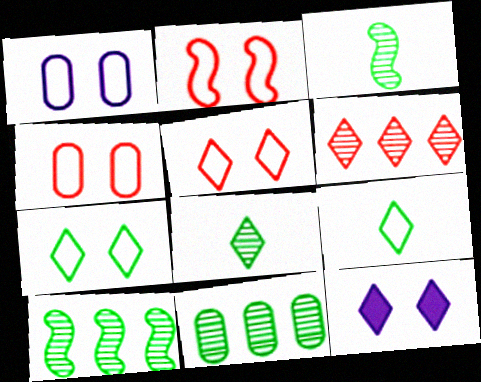[[1, 2, 7], 
[2, 4, 5], 
[6, 9, 12]]